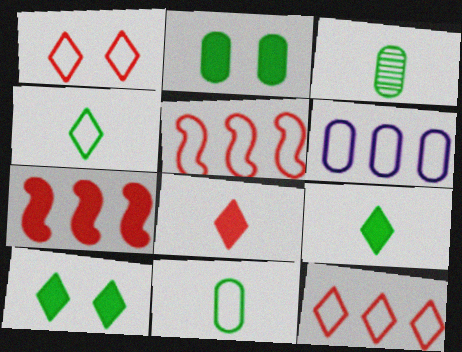[]